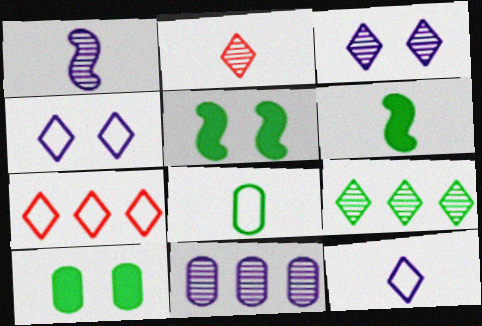[[1, 3, 11], 
[1, 7, 10], 
[2, 3, 9], 
[5, 8, 9]]